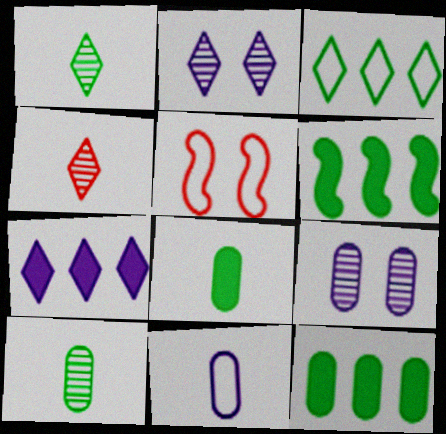[[3, 5, 11], 
[5, 7, 10]]